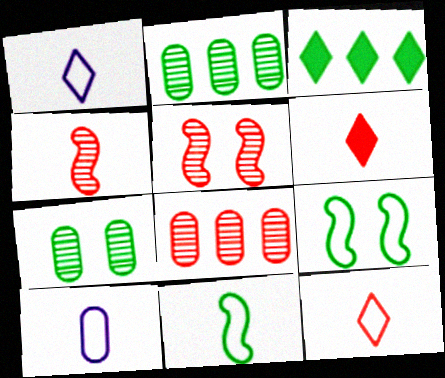[[3, 5, 10], 
[3, 7, 11], 
[10, 11, 12]]